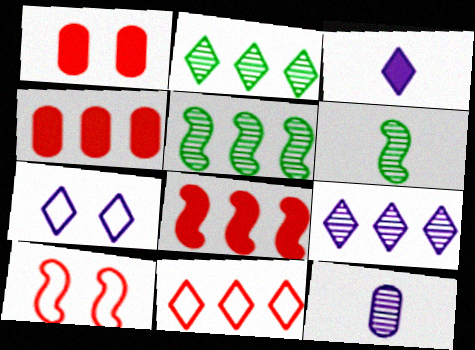[[3, 7, 9], 
[4, 6, 7]]